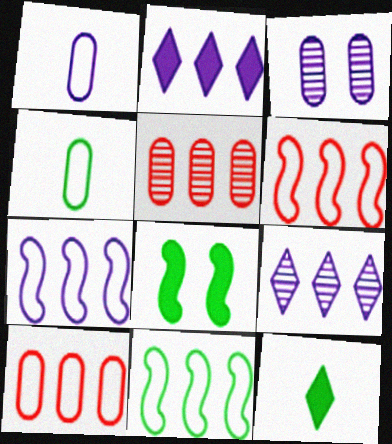[[2, 5, 11], 
[3, 6, 12], 
[6, 7, 11]]